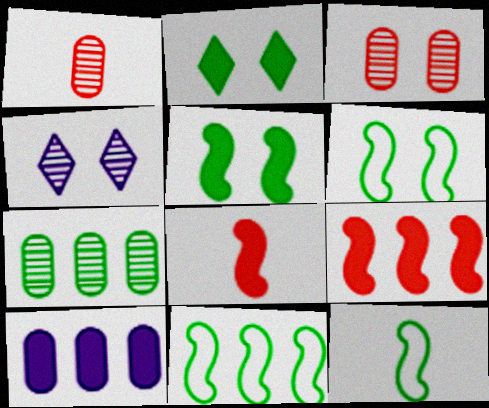[[2, 7, 12], 
[2, 8, 10], 
[6, 11, 12]]